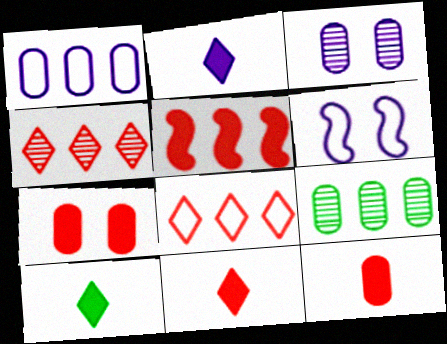[[2, 10, 11], 
[5, 7, 11], 
[6, 9, 11]]